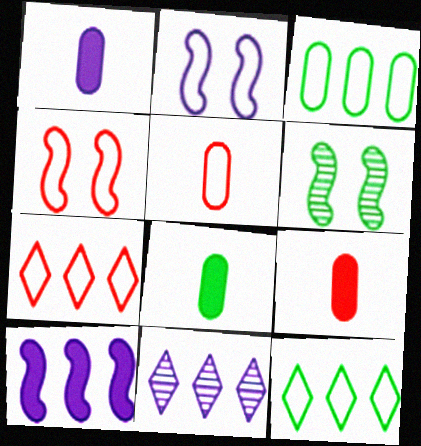[[1, 2, 11], 
[1, 6, 7], 
[1, 8, 9], 
[2, 5, 12], 
[4, 5, 7], 
[4, 8, 11], 
[6, 8, 12]]